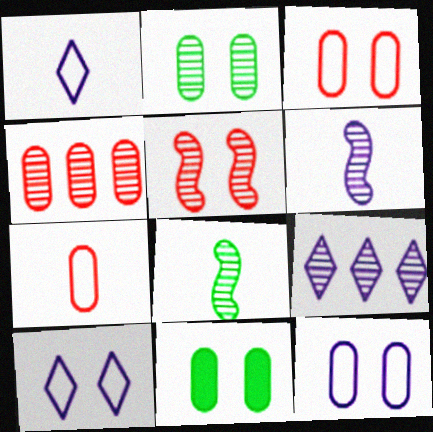[[5, 10, 11]]